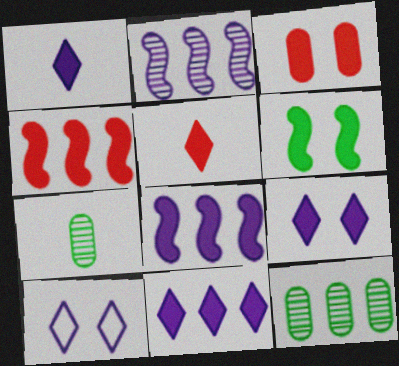[[1, 9, 11], 
[3, 4, 5], 
[3, 6, 9], 
[4, 7, 10]]